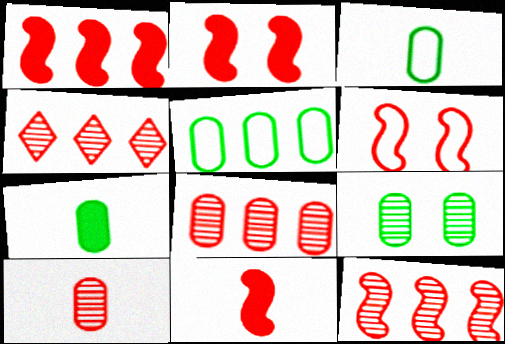[[1, 2, 11], 
[4, 8, 12], 
[5, 7, 9], 
[6, 11, 12]]